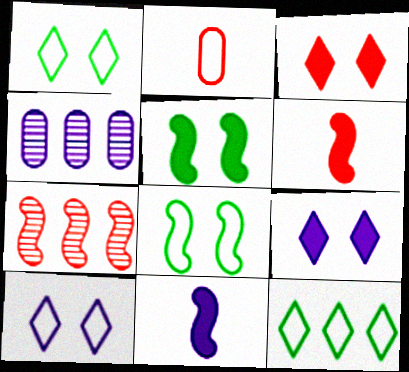[[1, 4, 6], 
[2, 3, 7], 
[4, 10, 11], 
[7, 8, 11]]